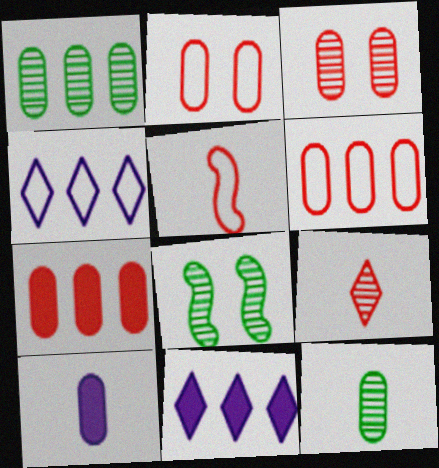[[1, 2, 10]]